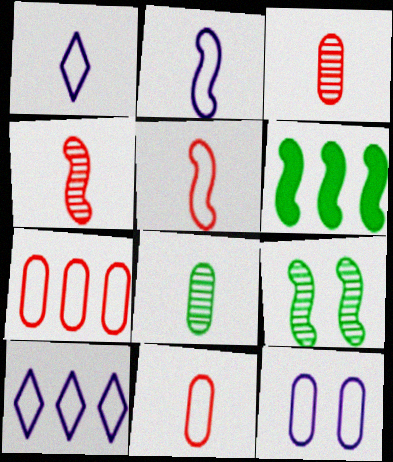[[2, 10, 12]]